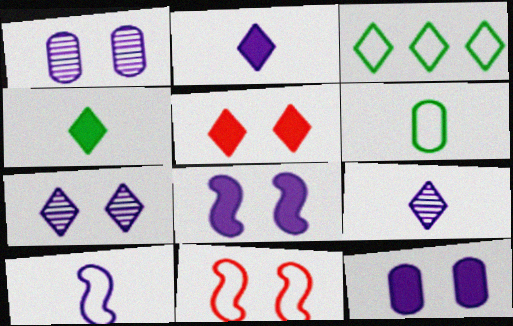[[3, 5, 9]]